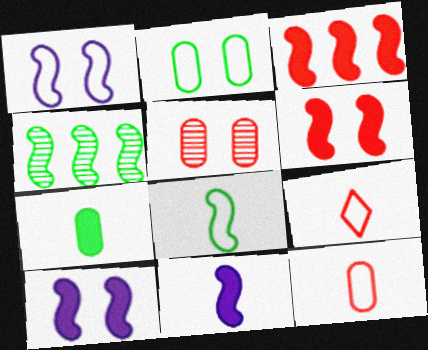[[3, 5, 9]]